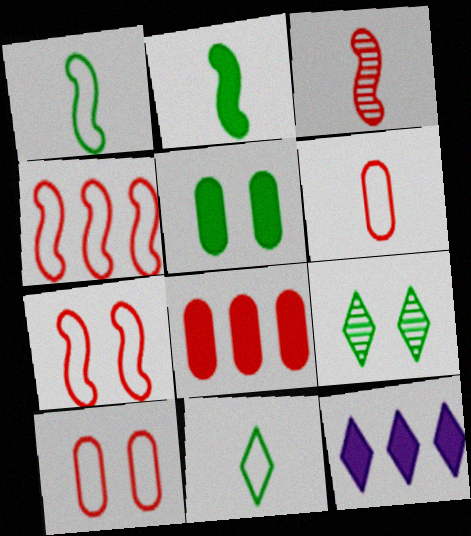[]